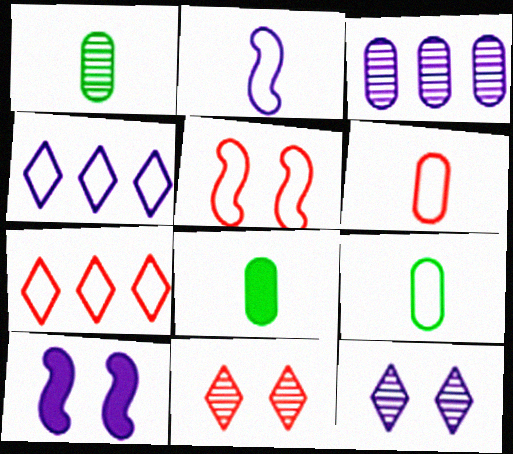[[1, 7, 10], 
[1, 8, 9], 
[4, 5, 9], 
[5, 6, 7]]